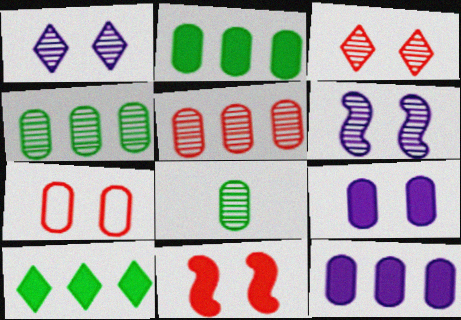[[3, 7, 11], 
[7, 8, 12]]